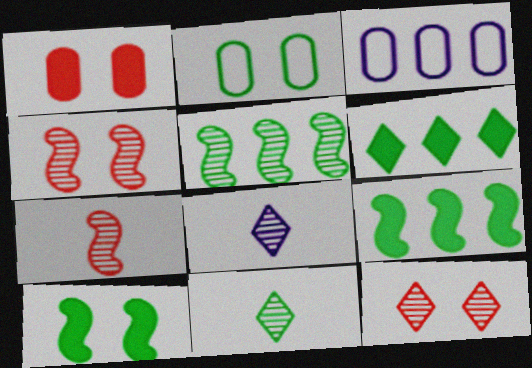[[2, 9, 11]]